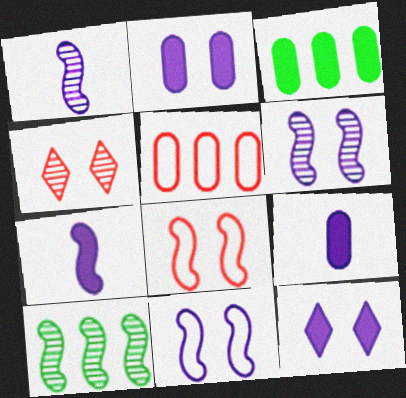[[7, 8, 10]]